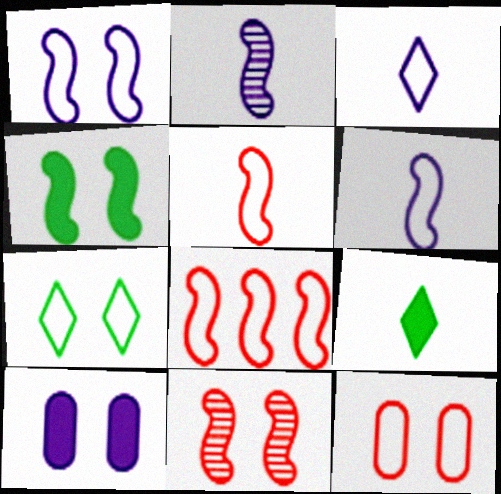[[1, 4, 11], 
[1, 7, 12], 
[2, 4, 8], 
[7, 10, 11]]